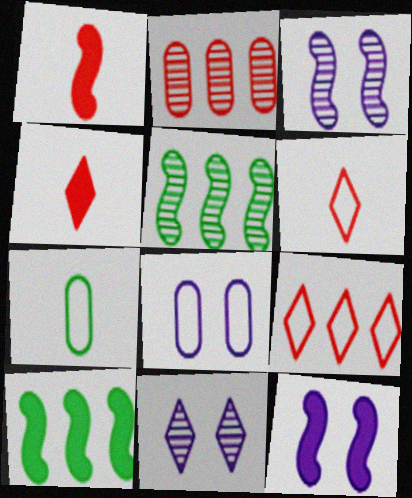[[1, 10, 12], 
[4, 5, 8], 
[8, 11, 12]]